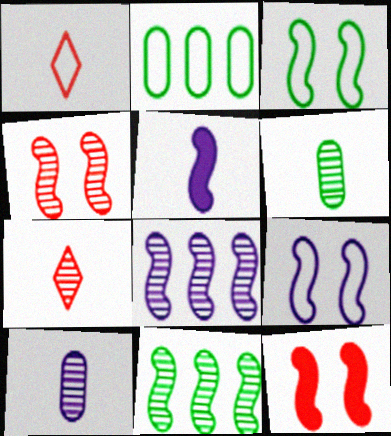[[1, 2, 9], 
[1, 5, 6], 
[5, 8, 9]]